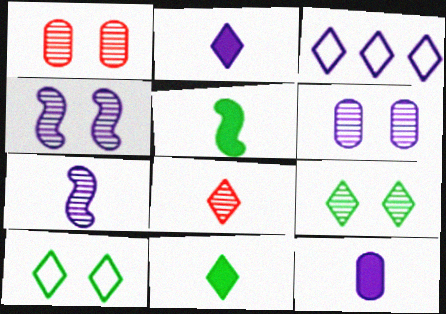[[1, 3, 5], 
[1, 4, 9], 
[3, 4, 12]]